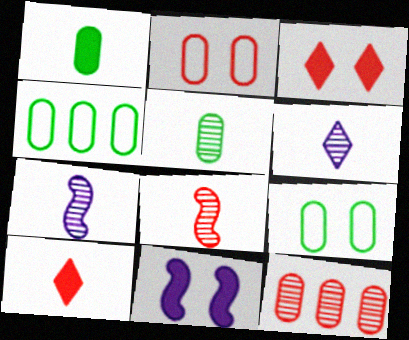[[3, 4, 7], 
[5, 6, 8]]